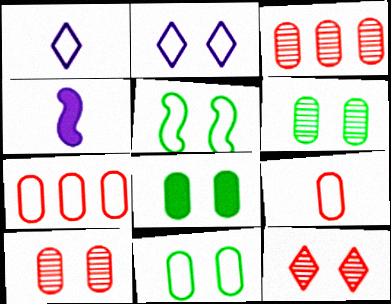[[1, 5, 7], 
[6, 8, 11]]